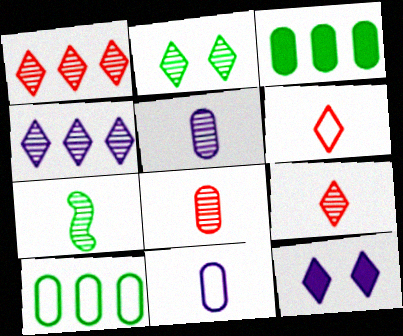[[2, 4, 9], 
[5, 7, 9]]